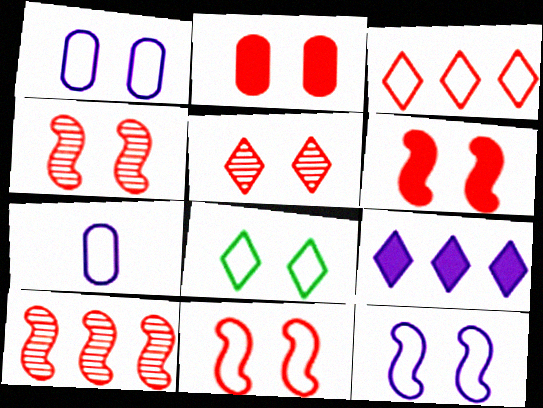[[1, 8, 11], 
[2, 5, 11], 
[4, 6, 11]]